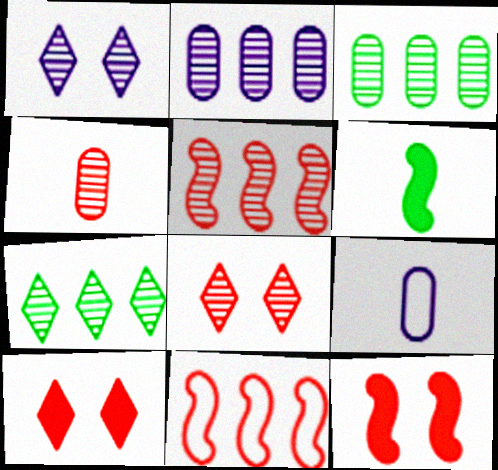[[2, 5, 7], 
[4, 5, 8], 
[4, 10, 11], 
[7, 9, 12]]